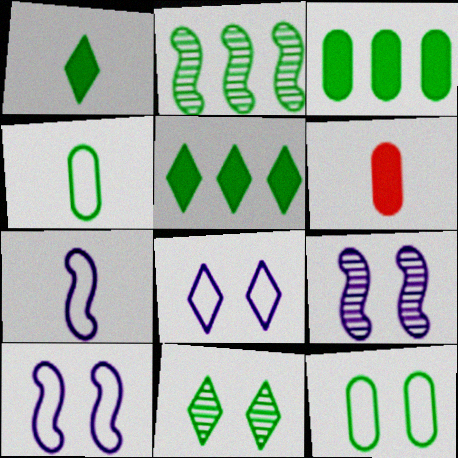[[1, 2, 12], 
[2, 6, 8]]